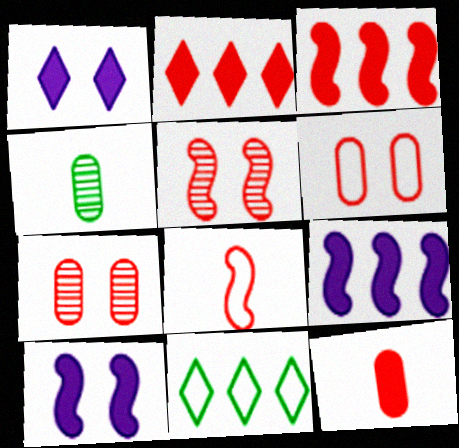[[2, 7, 8], 
[3, 5, 8]]